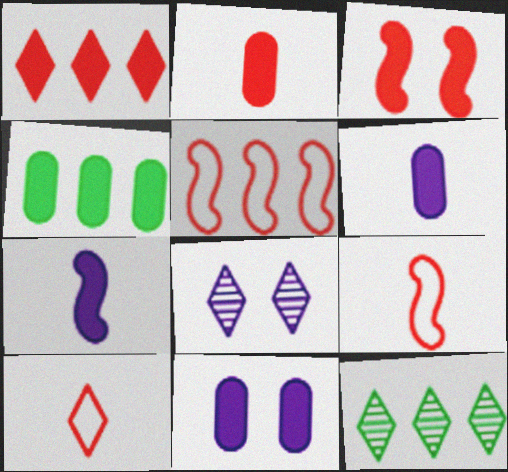[[1, 2, 3], 
[2, 4, 11], 
[4, 8, 9], 
[9, 11, 12]]